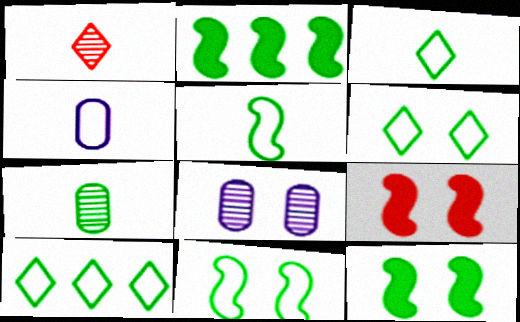[[2, 6, 7], 
[3, 6, 10], 
[6, 8, 9], 
[7, 10, 12]]